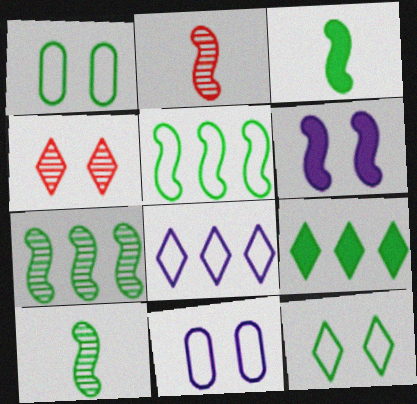[[1, 4, 6], 
[1, 9, 10], 
[2, 5, 6], 
[2, 9, 11]]